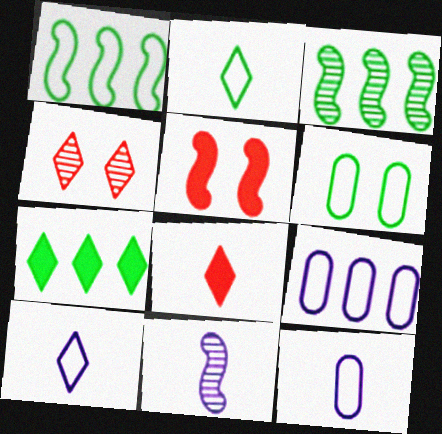[[1, 2, 6], 
[1, 5, 11], 
[4, 7, 10]]